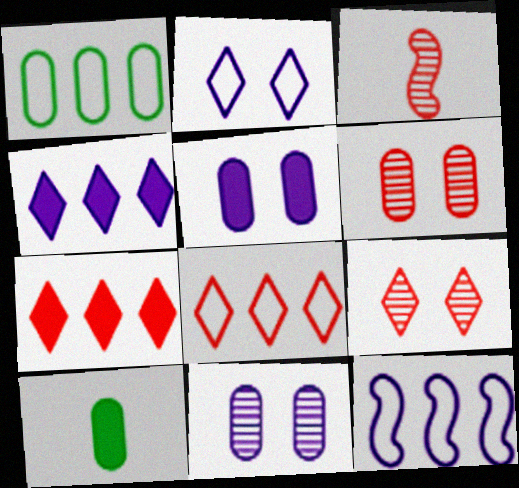[[1, 8, 12], 
[9, 10, 12]]